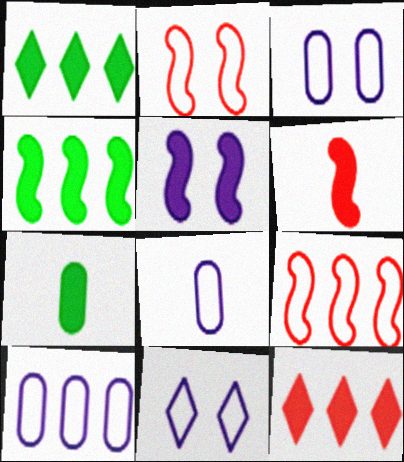[[3, 8, 10], 
[4, 5, 6], 
[5, 7, 12]]